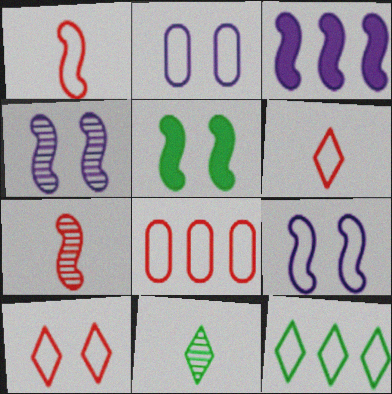[[1, 2, 12], 
[1, 8, 10]]